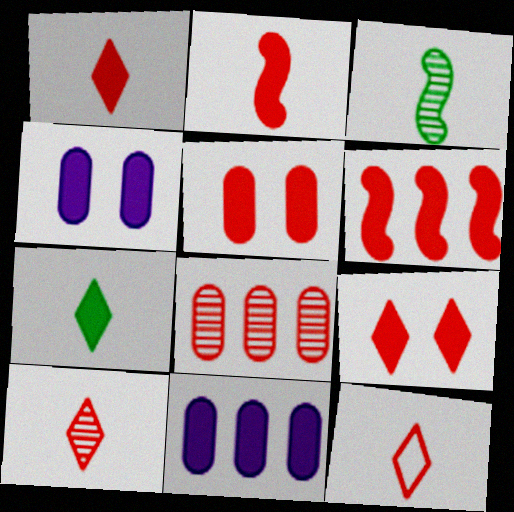[[1, 5, 6], 
[1, 10, 12], 
[4, 6, 7]]